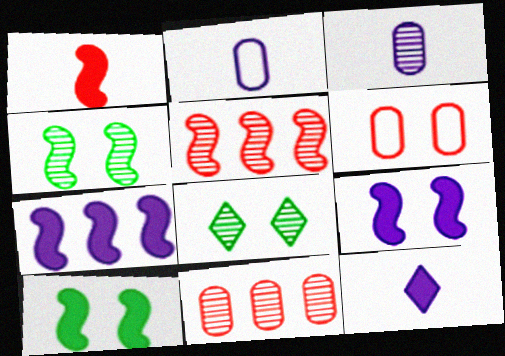[[1, 7, 10], 
[3, 5, 8], 
[6, 8, 9]]